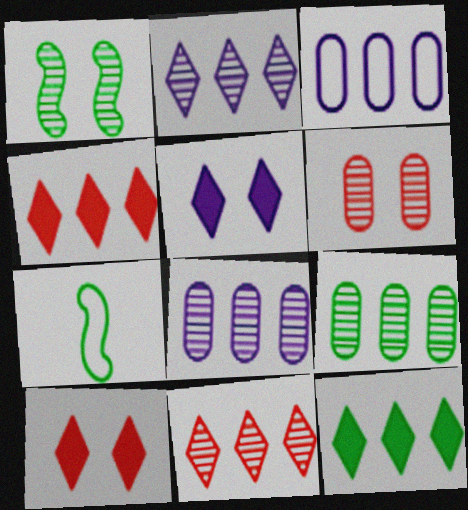[[7, 8, 10]]